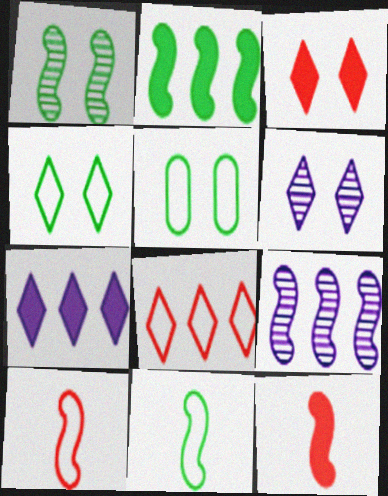[[1, 2, 11], 
[3, 4, 6]]